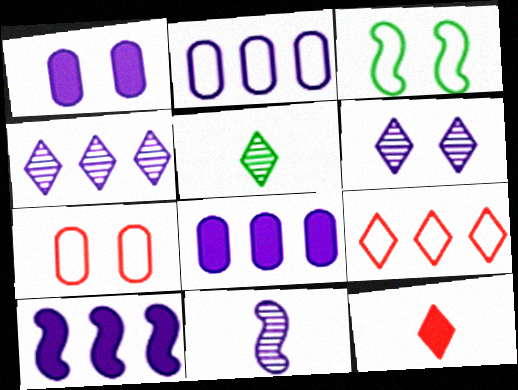[[2, 4, 10], 
[5, 7, 10]]